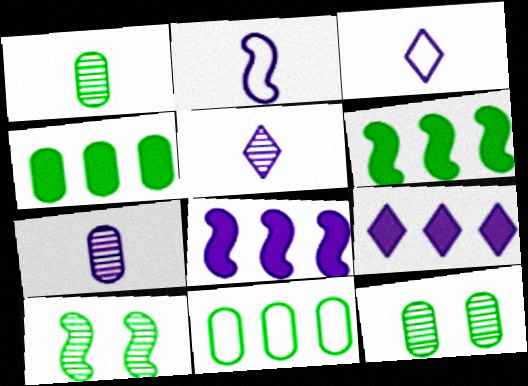[]